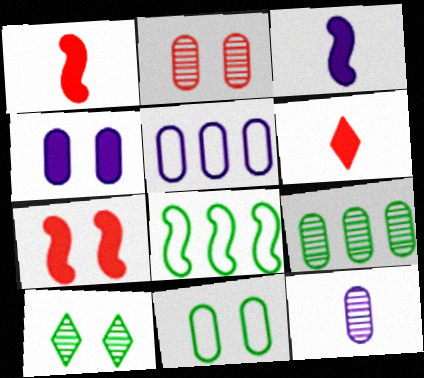[[1, 5, 10], 
[2, 4, 11], 
[2, 9, 12], 
[4, 5, 12]]